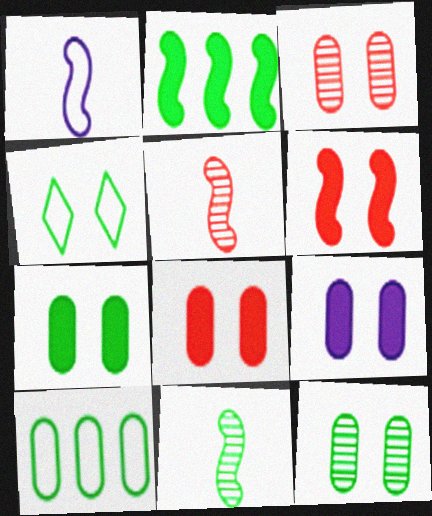[[7, 8, 9]]